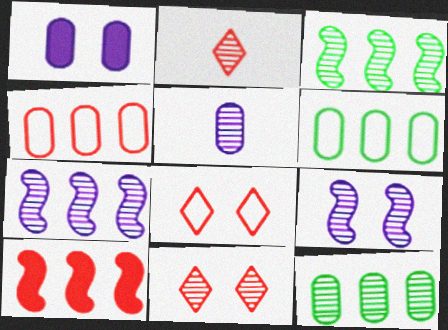[[2, 9, 12], 
[3, 5, 11]]